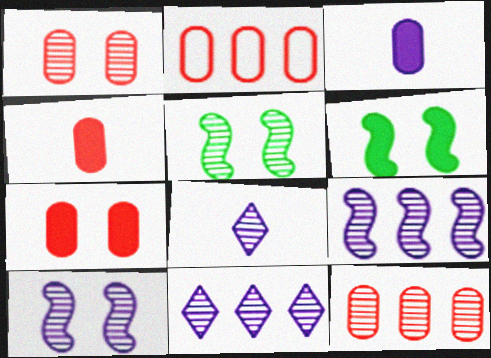[[1, 2, 4], 
[2, 6, 8], 
[5, 8, 12]]